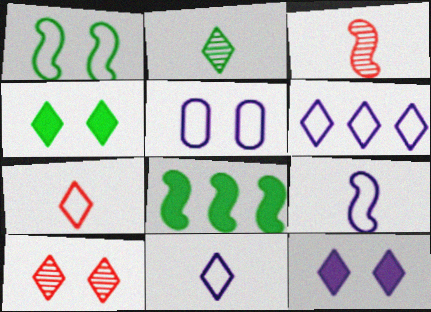[[5, 6, 9]]